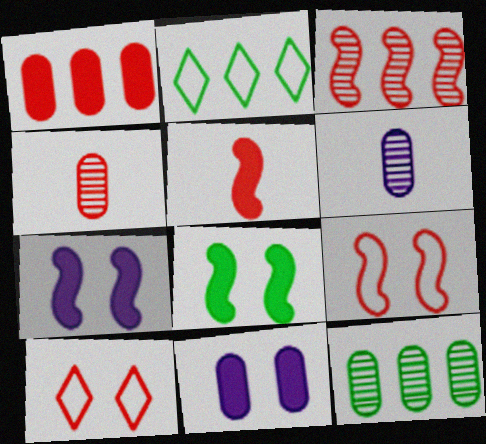[[2, 4, 7], 
[3, 5, 9]]